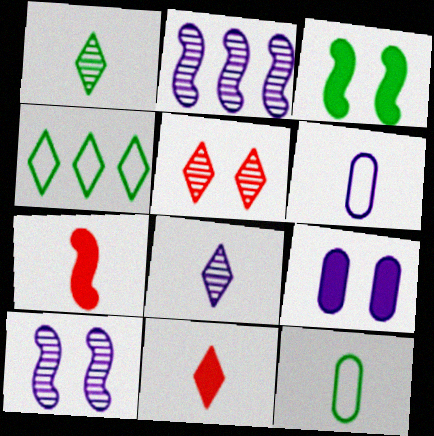[[1, 6, 7], 
[7, 8, 12]]